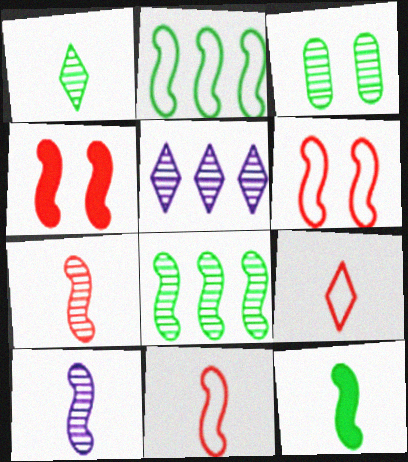[[1, 3, 8], 
[2, 4, 10], 
[3, 5, 7], 
[10, 11, 12]]